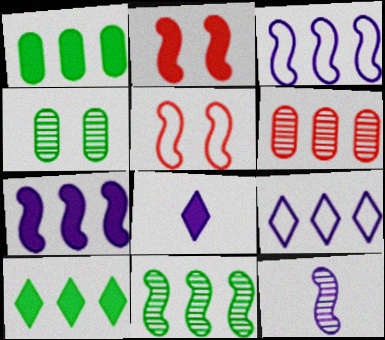[[1, 2, 8], 
[3, 6, 10]]